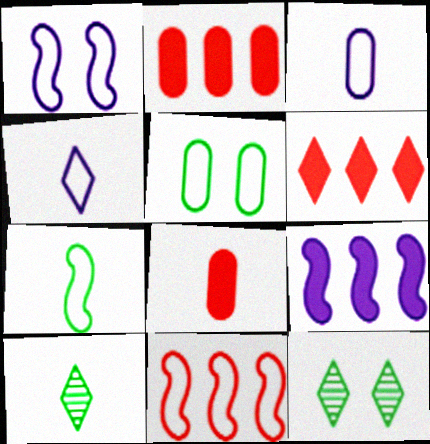[[1, 2, 10], 
[1, 7, 11], 
[4, 5, 11], 
[4, 6, 12]]